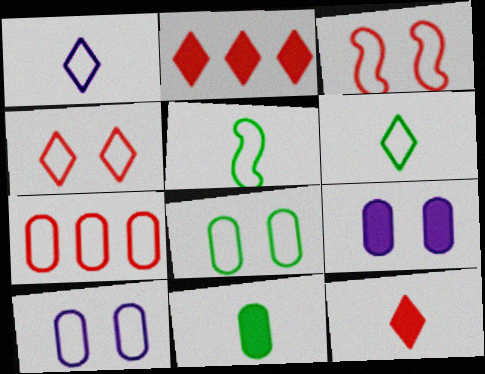[]